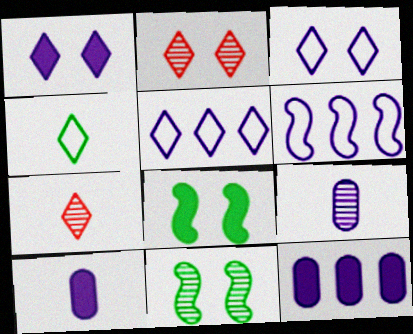[[1, 6, 9]]